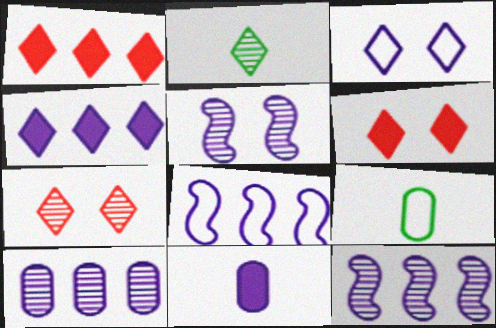[[1, 2, 3], 
[1, 5, 9], 
[3, 11, 12], 
[4, 8, 10], 
[6, 9, 12]]